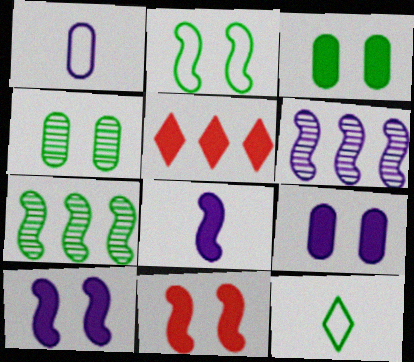[[3, 5, 8], 
[3, 7, 12]]